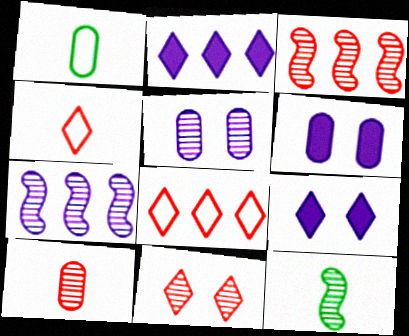[[1, 3, 9], 
[3, 10, 11], 
[6, 8, 12]]